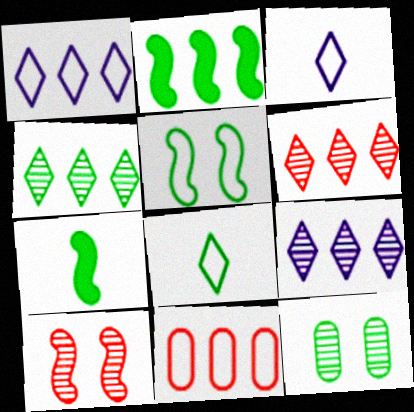[[2, 8, 12], 
[2, 9, 11], 
[3, 5, 11], 
[4, 6, 9]]